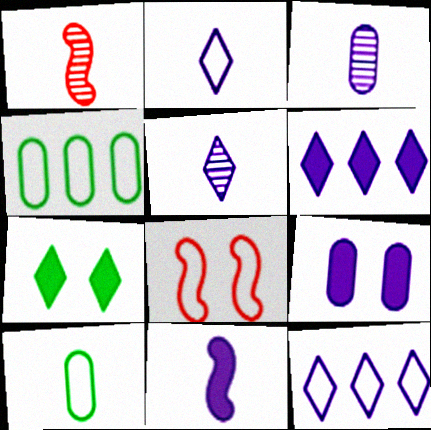[[2, 3, 11], 
[2, 4, 8], 
[6, 9, 11], 
[8, 10, 12]]